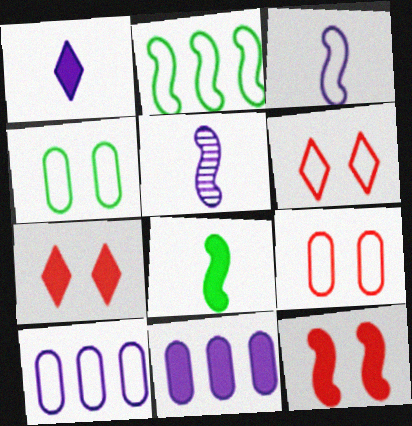[[2, 5, 12], 
[7, 8, 11]]